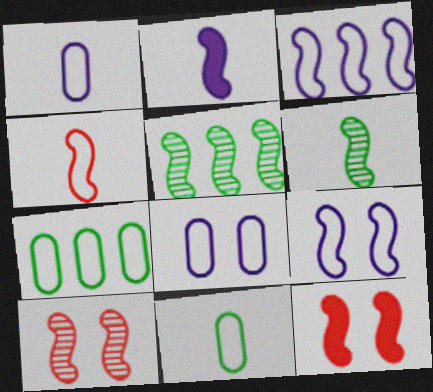[[2, 4, 6], 
[3, 6, 12]]